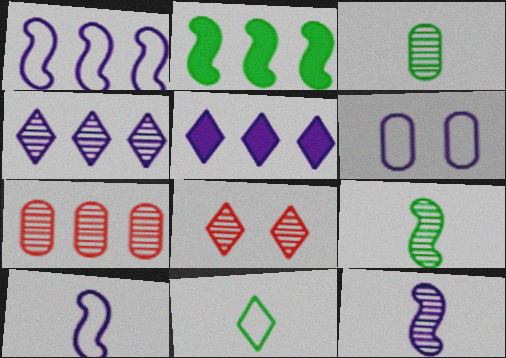[[5, 6, 12], 
[5, 8, 11]]